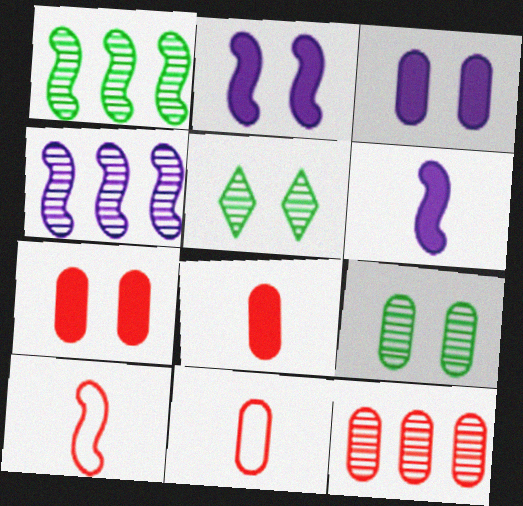[[1, 2, 10], 
[7, 11, 12]]